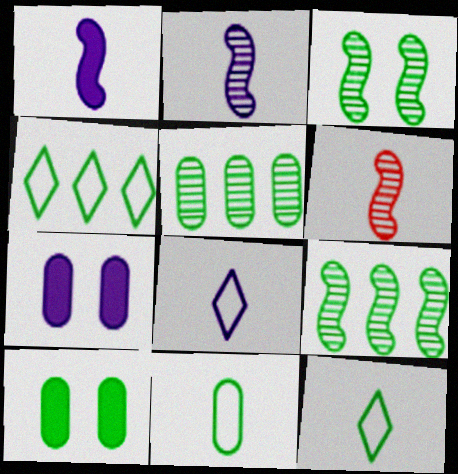[[4, 6, 7], 
[5, 10, 11], 
[9, 10, 12]]